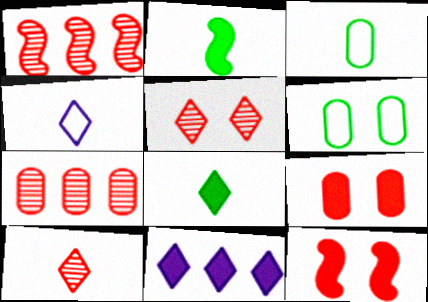[[2, 9, 11], 
[4, 8, 10]]